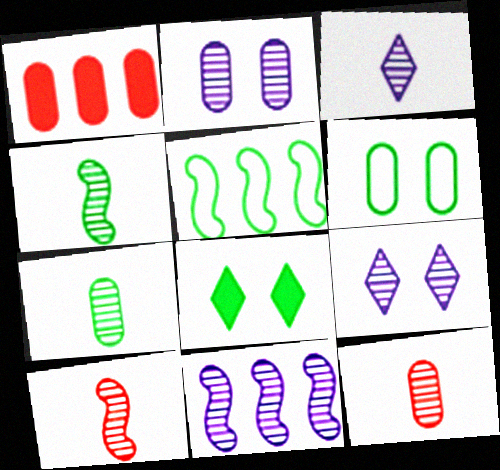[[2, 3, 11], 
[3, 4, 12], 
[3, 7, 10], 
[5, 7, 8]]